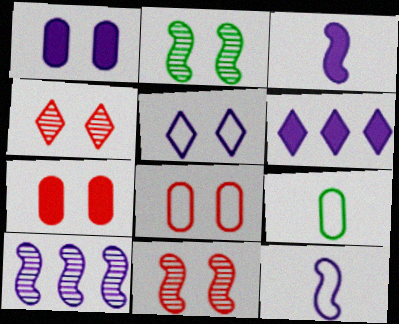[[1, 3, 6], 
[2, 5, 7], 
[6, 9, 11]]